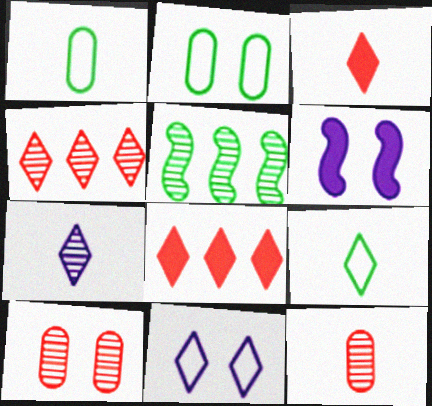[[1, 4, 6], 
[3, 7, 9], 
[5, 7, 10]]